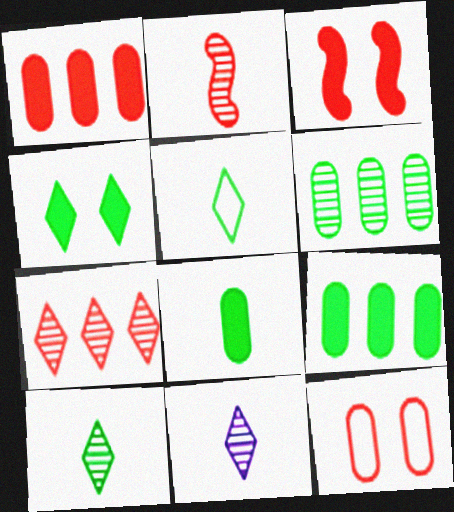[]